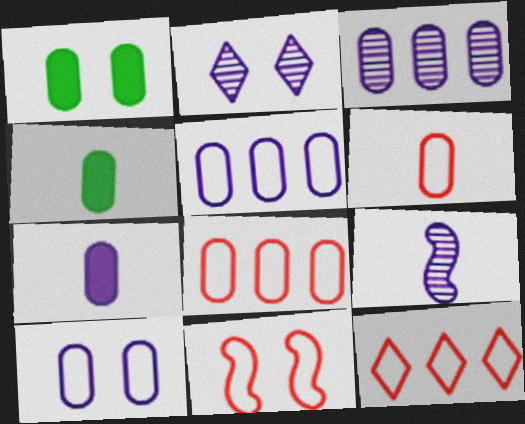[[1, 2, 11], 
[1, 3, 6], 
[1, 9, 12], 
[2, 3, 9], 
[3, 7, 10], 
[6, 11, 12]]